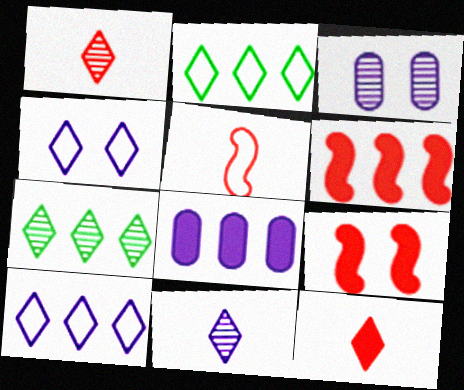[[4, 7, 12]]